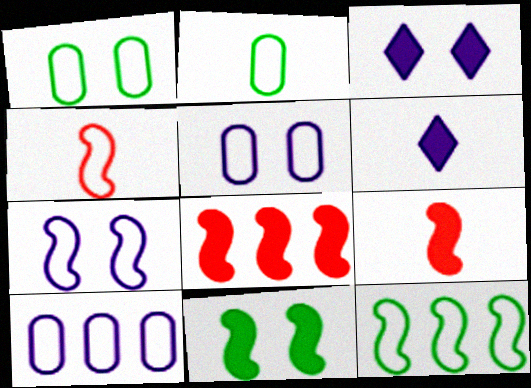[[4, 7, 12]]